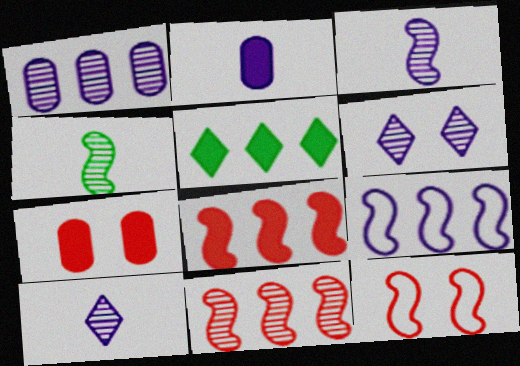[[1, 3, 6], 
[2, 6, 9]]